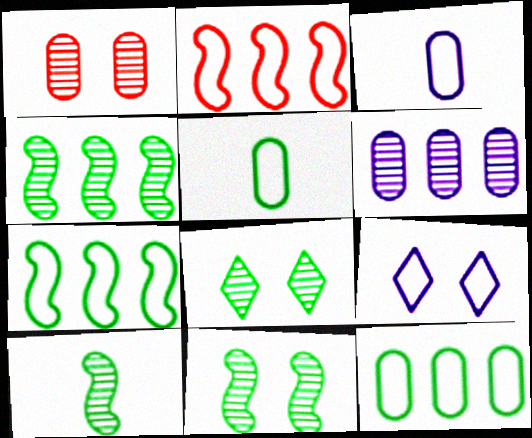[[2, 5, 9], 
[4, 10, 11]]